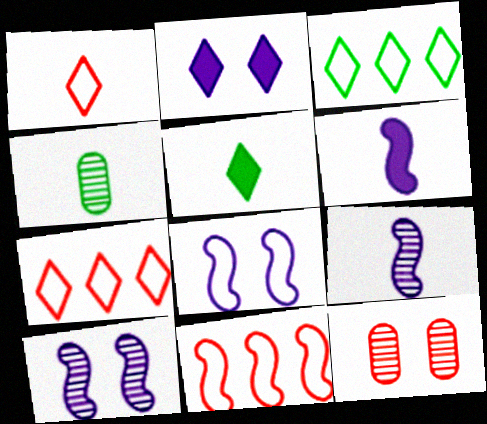[[1, 4, 6], 
[2, 4, 11], 
[3, 6, 12]]